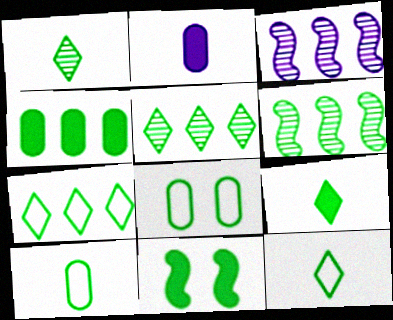[[1, 9, 12], 
[4, 6, 7], 
[4, 9, 11], 
[5, 10, 11], 
[6, 8, 9]]